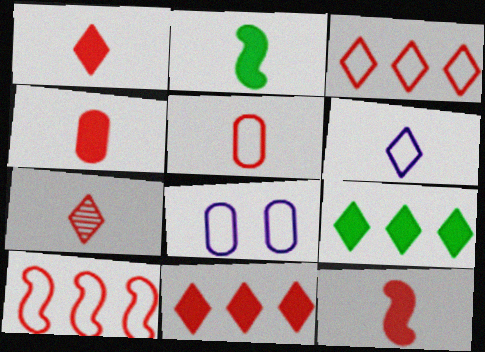[[1, 4, 12], 
[5, 7, 12]]